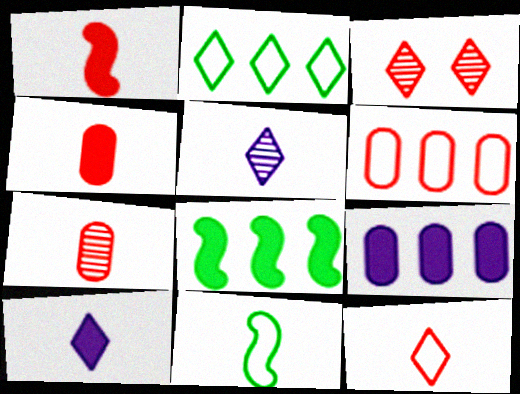[[1, 3, 6], 
[1, 7, 12], 
[2, 3, 10], 
[3, 9, 11], 
[4, 5, 11], 
[7, 10, 11]]